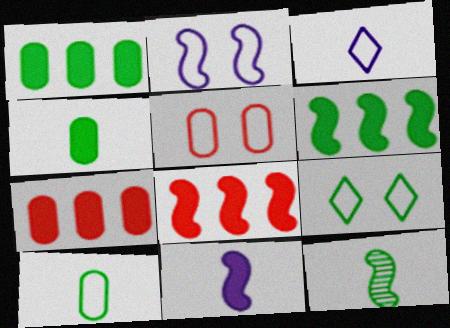[[1, 9, 12], 
[2, 5, 9], 
[2, 8, 12]]